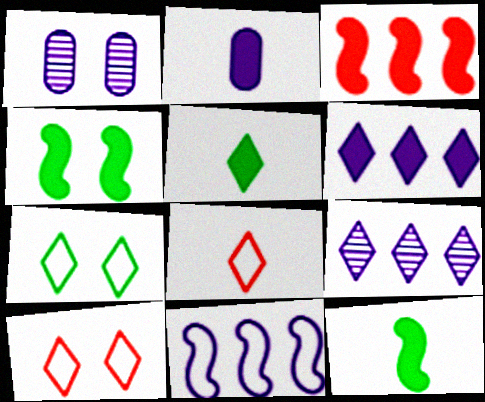[[1, 4, 10], 
[5, 9, 10]]